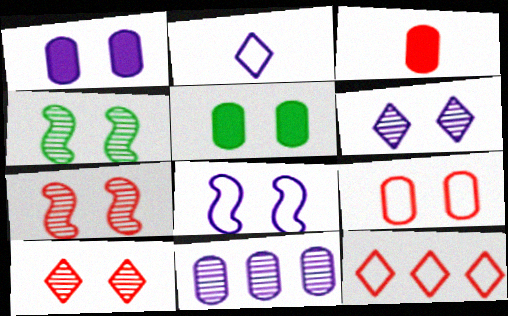[[1, 6, 8], 
[3, 7, 12], 
[5, 8, 10]]